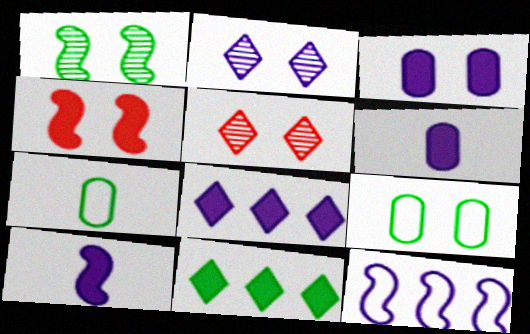[[1, 7, 11], 
[2, 4, 9], 
[2, 6, 12], 
[3, 8, 10], 
[4, 6, 11]]